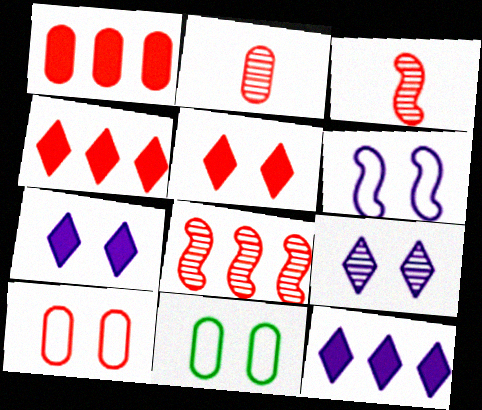[[1, 2, 10], 
[3, 4, 10], 
[3, 11, 12]]